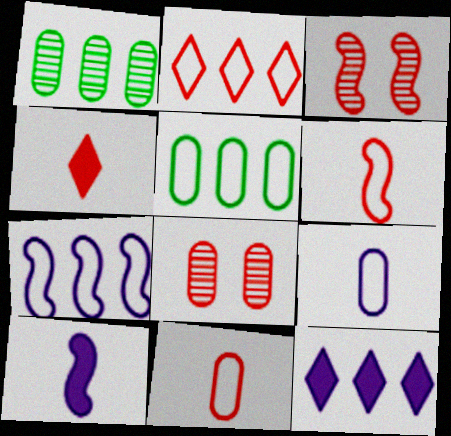[[2, 5, 7]]